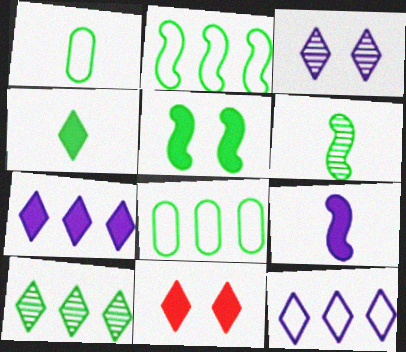[[1, 4, 6], 
[1, 5, 10], 
[2, 5, 6], 
[4, 7, 11]]